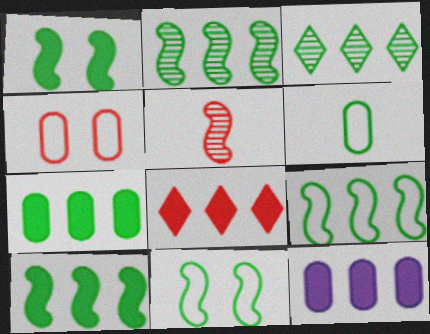[[1, 3, 6], 
[2, 9, 10], 
[3, 7, 9], 
[4, 5, 8], 
[8, 10, 12]]